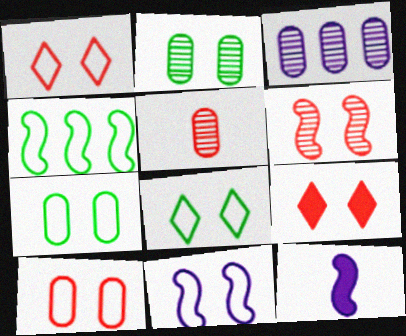[[1, 7, 11], 
[2, 3, 5], 
[2, 9, 11], 
[4, 6, 12], 
[6, 9, 10], 
[8, 10, 11]]